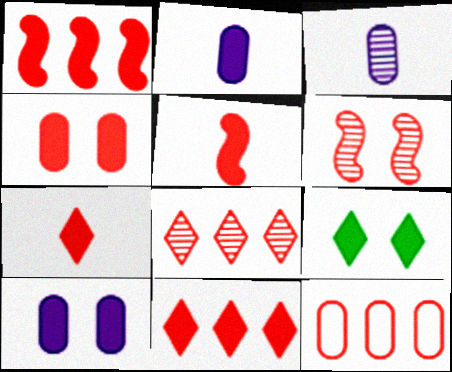[[1, 2, 9], 
[1, 4, 7], 
[1, 8, 12], 
[4, 5, 11], 
[6, 7, 12]]